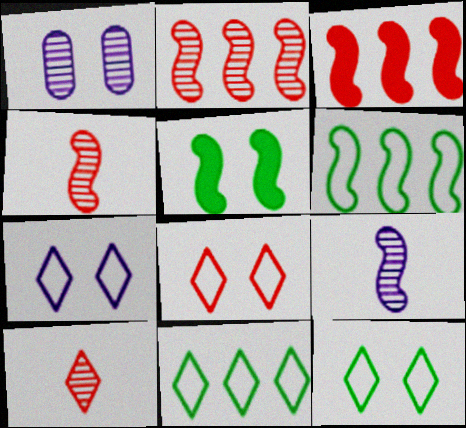[[1, 5, 8], 
[7, 8, 12]]